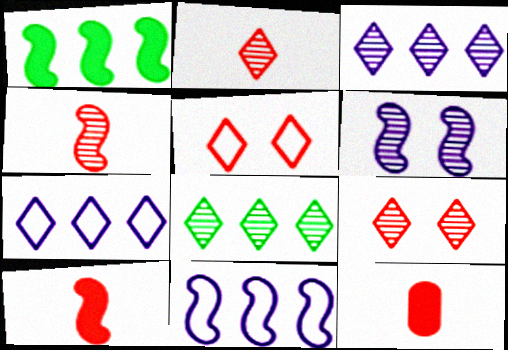[]